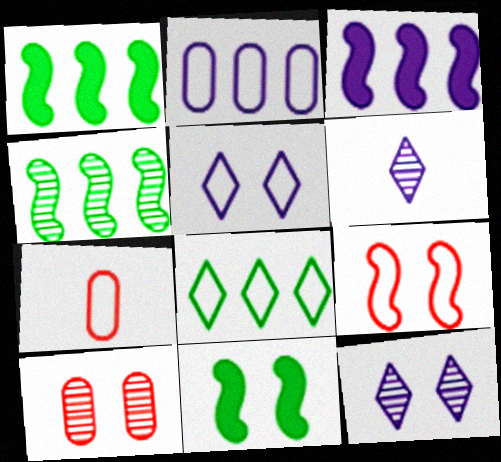[[1, 7, 12], 
[4, 6, 10], 
[5, 10, 11]]